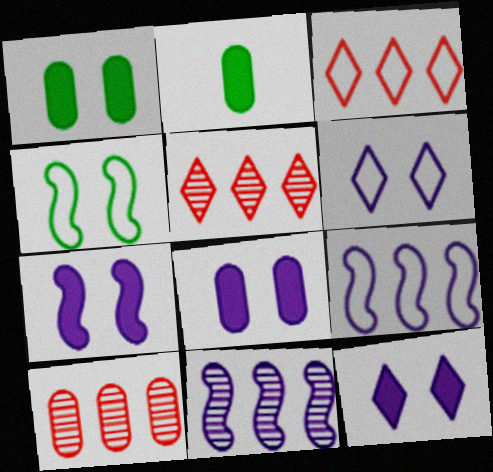[[7, 8, 12]]